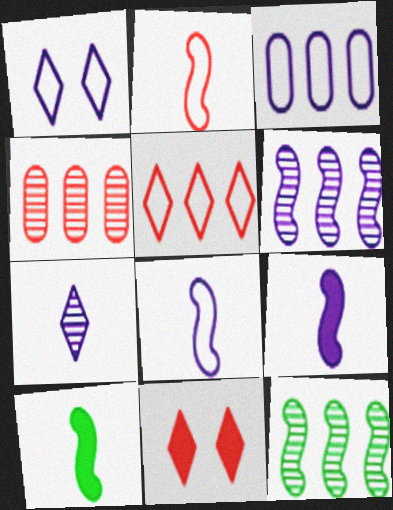[[1, 3, 8], 
[1, 4, 10], 
[2, 4, 11]]